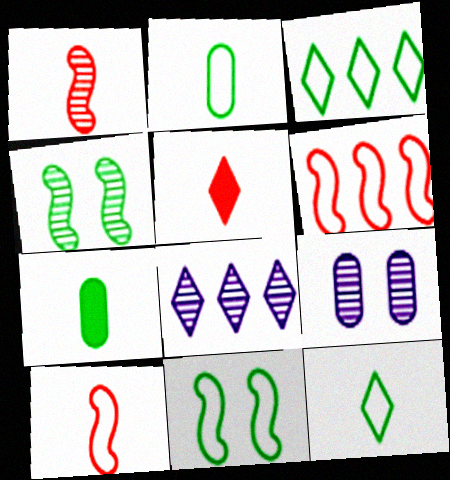[[2, 3, 11], 
[3, 4, 7]]